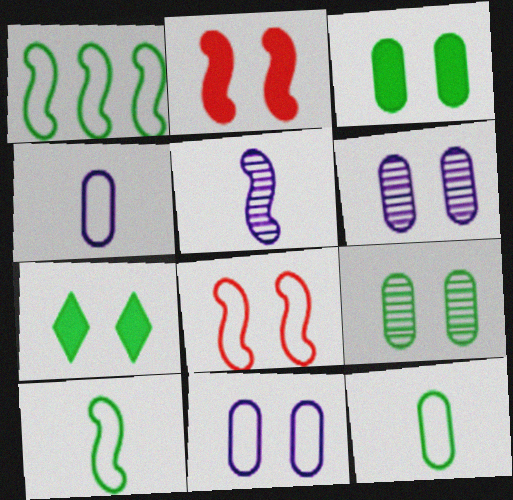[[1, 2, 5], 
[6, 7, 8]]